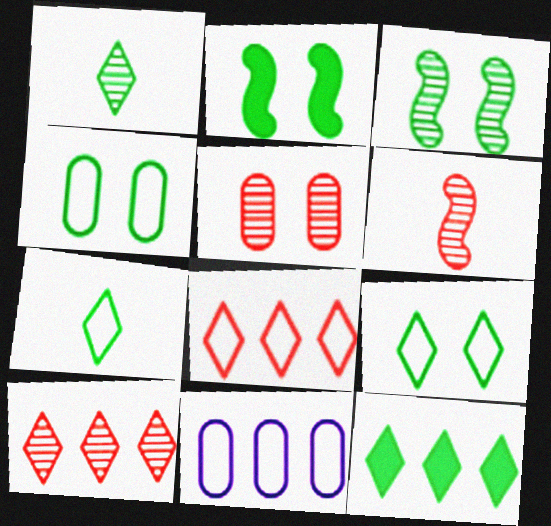[[1, 9, 12], 
[5, 6, 10]]